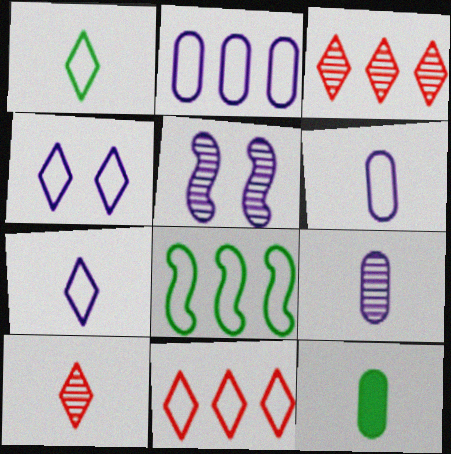[[1, 4, 11], 
[2, 8, 11], 
[5, 11, 12]]